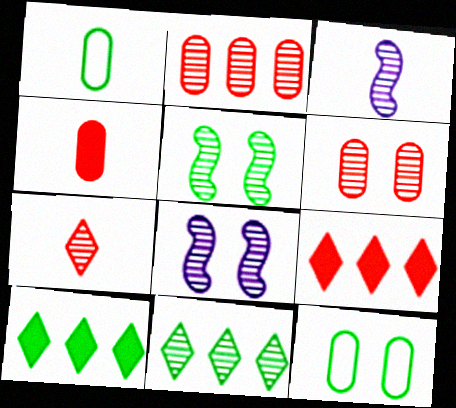[[1, 5, 10], 
[1, 8, 9], 
[3, 6, 11], 
[3, 9, 12]]